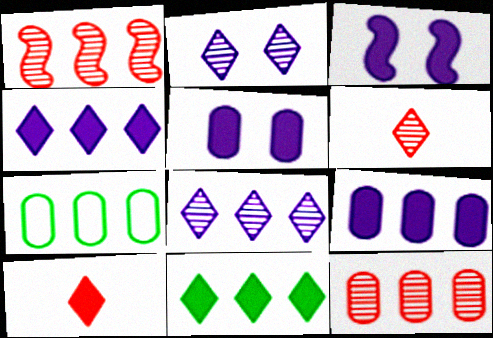[[1, 4, 7], 
[3, 6, 7], 
[7, 9, 12]]